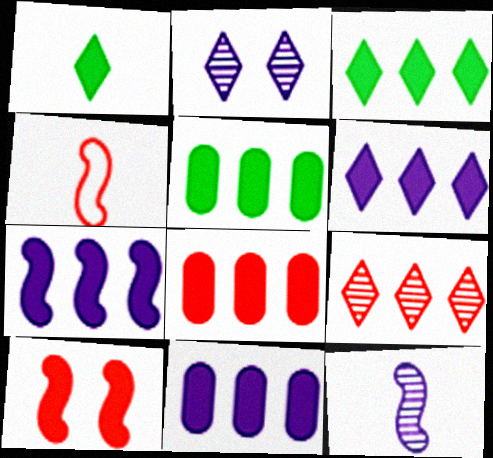[[1, 10, 11], 
[2, 4, 5], 
[3, 7, 8], 
[5, 8, 11], 
[6, 7, 11]]